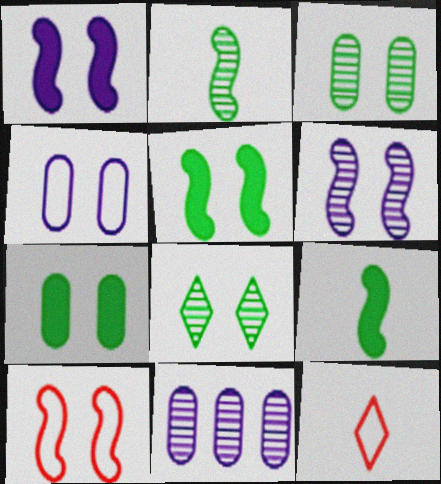[[5, 6, 10], 
[5, 11, 12]]